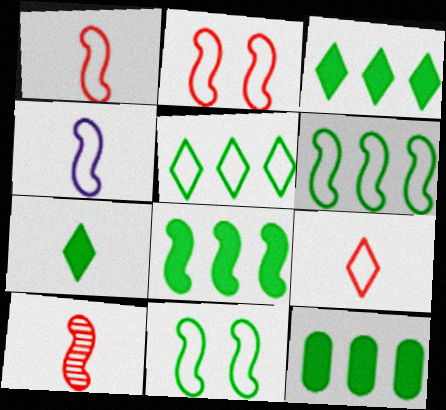[[2, 4, 6], 
[3, 8, 12]]